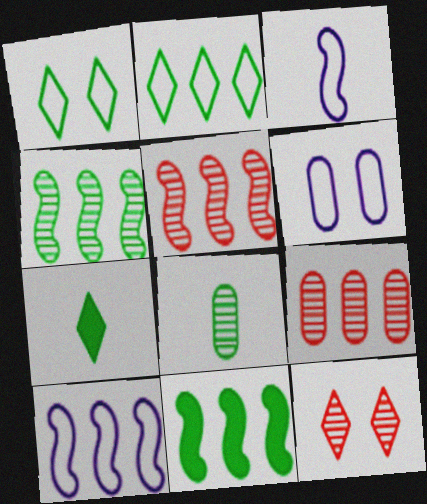[[1, 8, 11], 
[5, 6, 7], 
[5, 10, 11]]